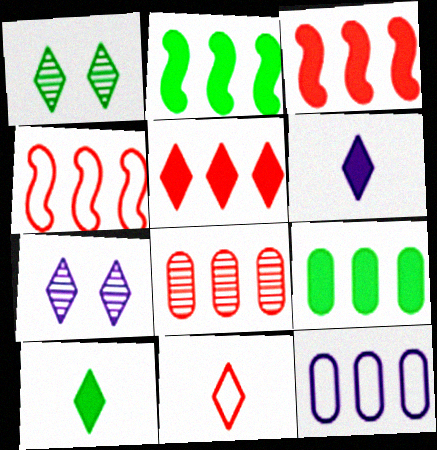[[4, 5, 8], 
[8, 9, 12]]